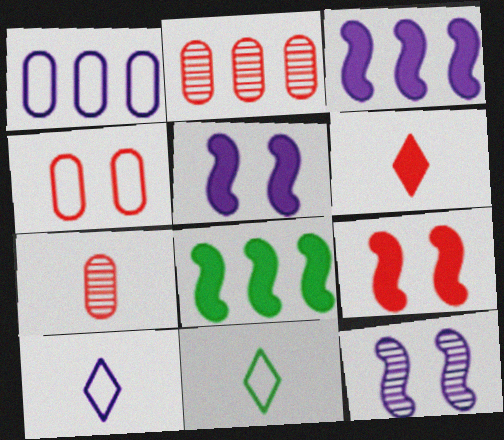[[2, 5, 11]]